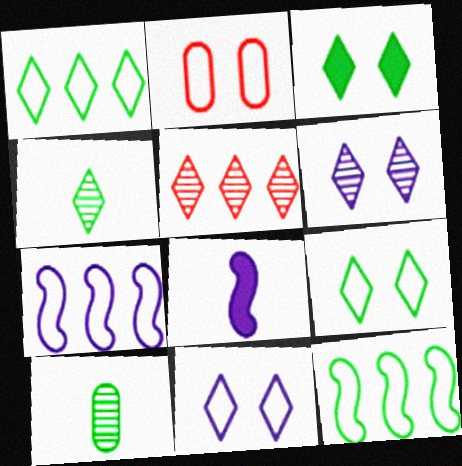[[1, 3, 4], 
[3, 10, 12], 
[4, 5, 6]]